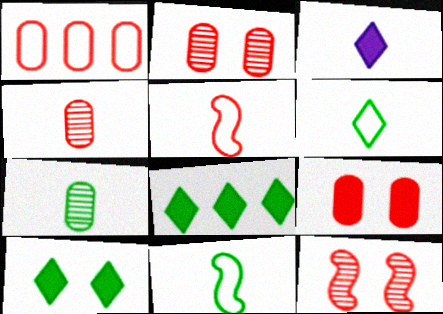[[1, 4, 9], 
[3, 4, 11], 
[3, 5, 7]]